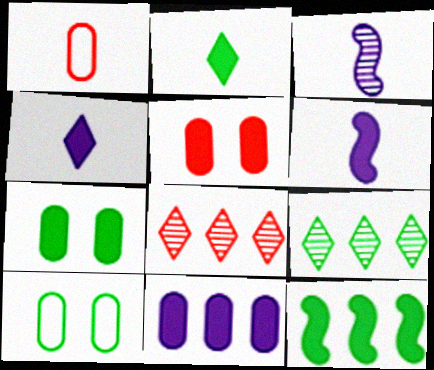[[1, 2, 3], 
[2, 7, 12], 
[4, 5, 12], 
[6, 8, 10]]